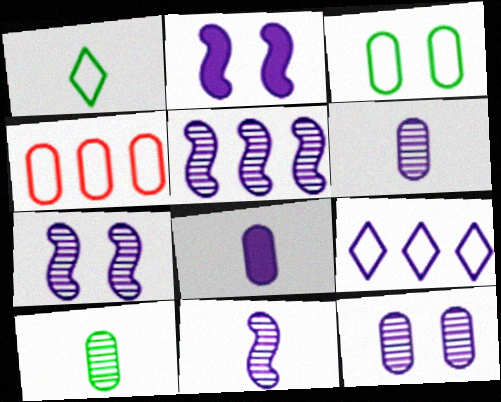[[2, 6, 9], 
[5, 7, 11], 
[7, 8, 9]]